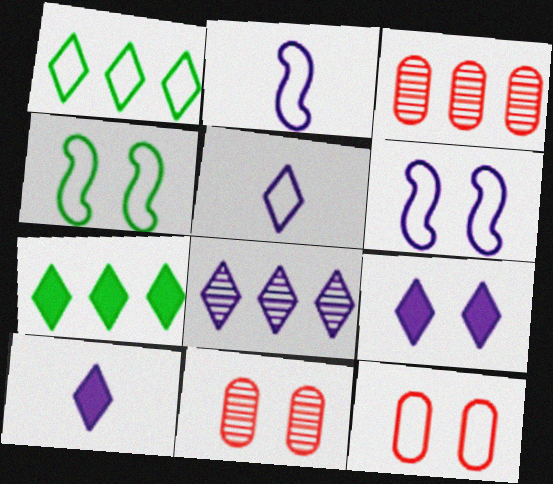[[1, 2, 12], 
[2, 7, 11], 
[3, 4, 10], 
[4, 9, 11], 
[5, 8, 9]]